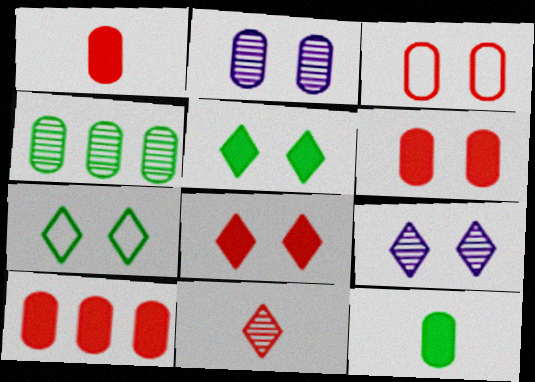[[1, 6, 10], 
[7, 8, 9]]